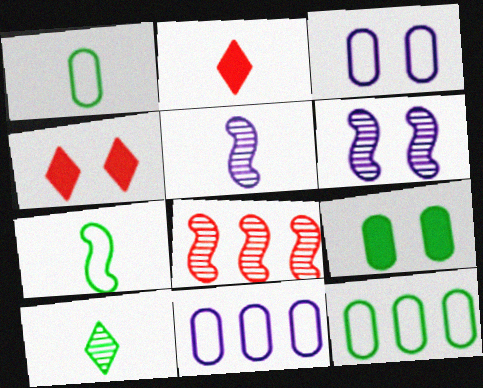[[1, 2, 5], 
[2, 6, 12], 
[4, 5, 12]]